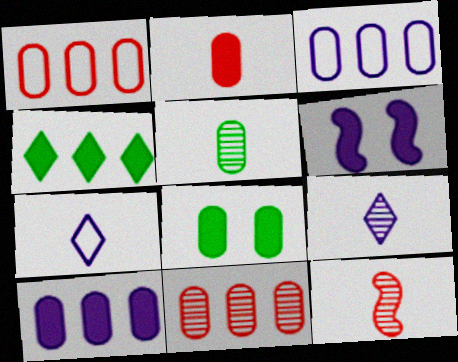[[2, 4, 6], 
[2, 8, 10], 
[3, 6, 9], 
[5, 9, 12]]